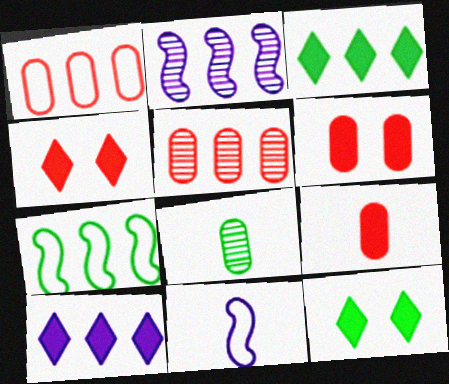[[1, 2, 3], 
[5, 7, 10], 
[5, 11, 12], 
[7, 8, 12]]